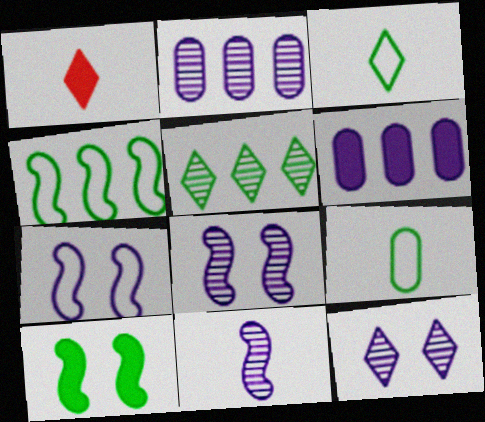[[1, 6, 10], 
[1, 9, 11], 
[2, 11, 12], 
[5, 9, 10]]